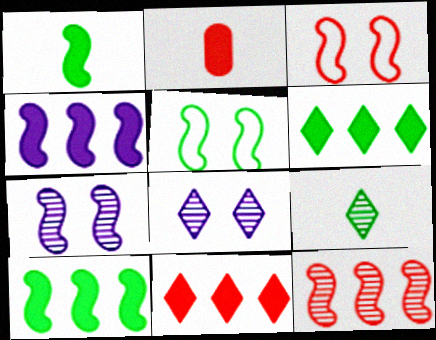[]